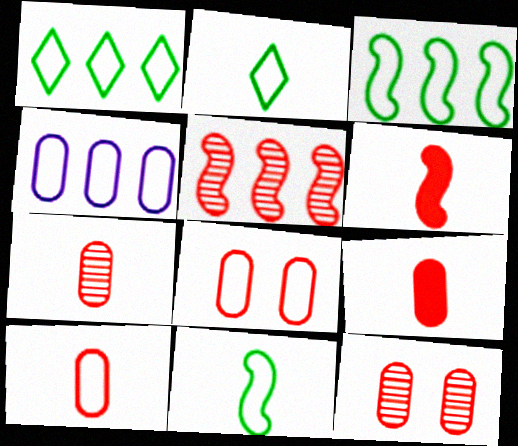[[7, 9, 10]]